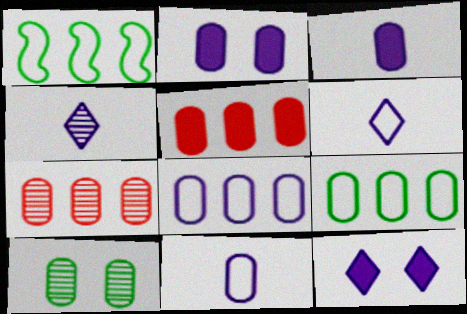[[5, 10, 11]]